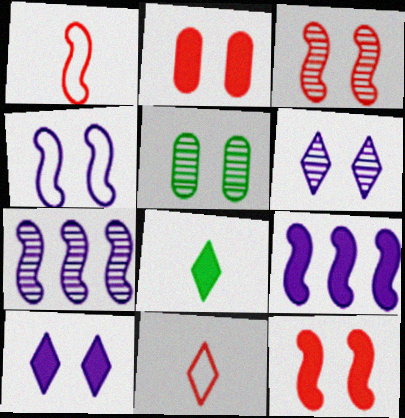[[2, 8, 9], 
[3, 5, 6], 
[5, 9, 11]]